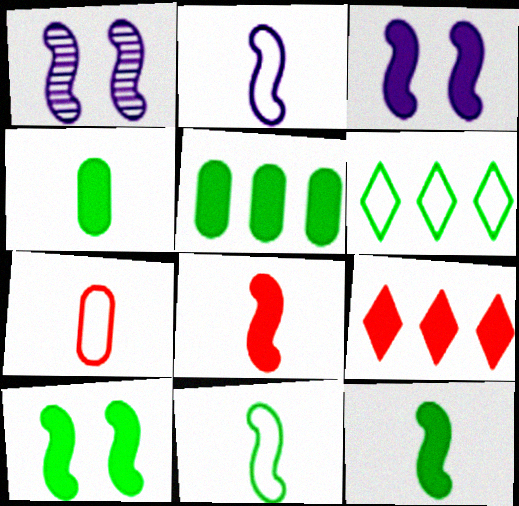[[3, 4, 9]]